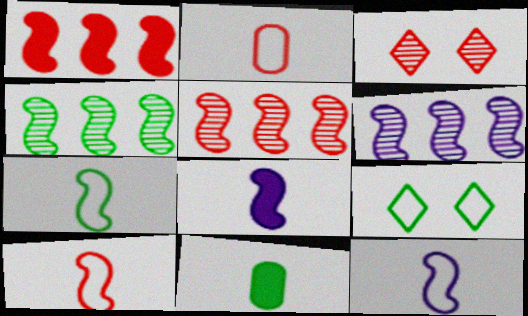[[1, 2, 3], 
[4, 5, 6], 
[4, 9, 11], 
[7, 10, 12]]